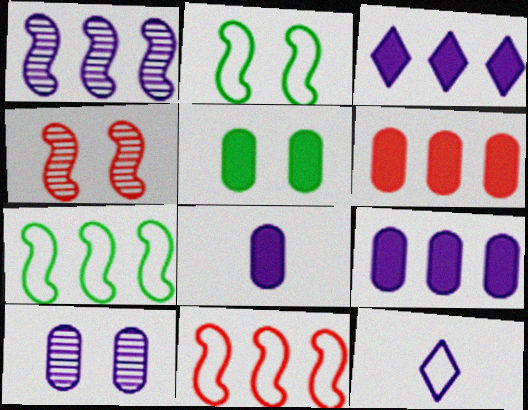[[5, 6, 8]]